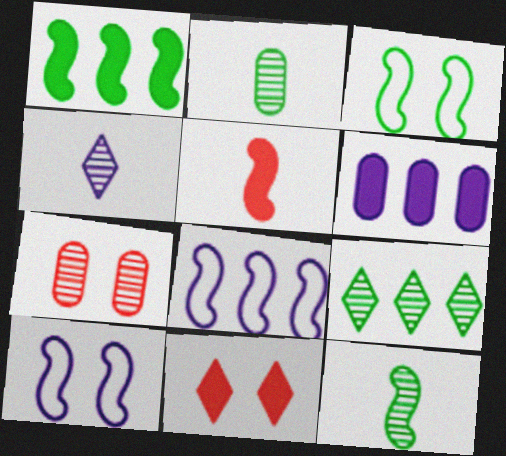[[1, 3, 12], 
[2, 8, 11], 
[4, 6, 10]]